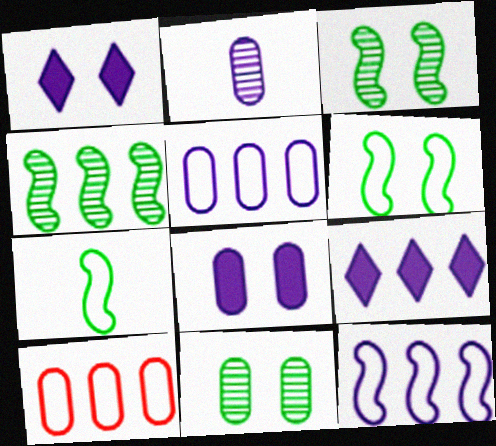[[1, 2, 12], 
[2, 5, 8], 
[4, 9, 10]]